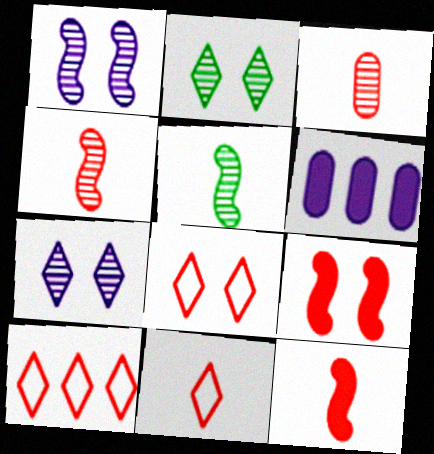[[3, 9, 10], 
[3, 11, 12], 
[5, 6, 8], 
[8, 10, 11]]